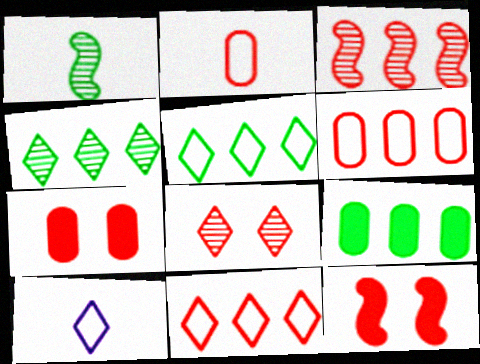[]